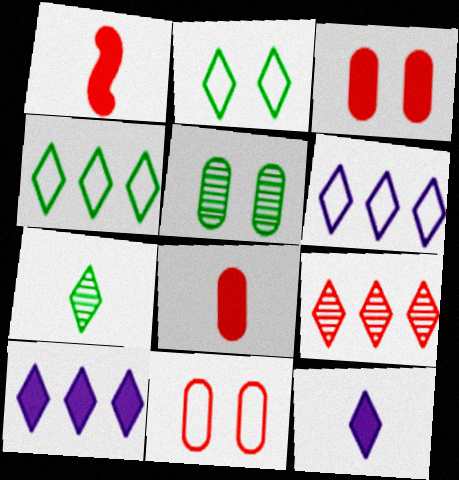[[1, 5, 6], 
[1, 9, 11], 
[2, 9, 12], 
[4, 9, 10]]